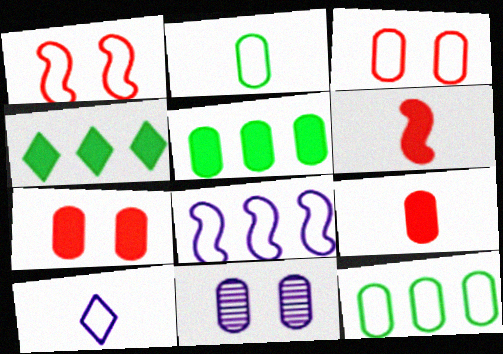[[1, 10, 12], 
[9, 11, 12]]